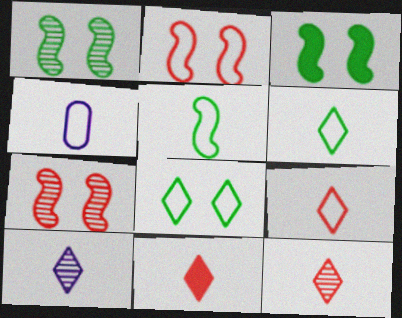[[4, 5, 9], 
[6, 10, 11], 
[9, 11, 12]]